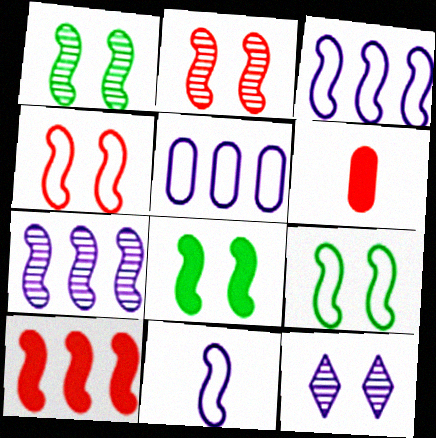[[1, 8, 9], 
[1, 10, 11]]